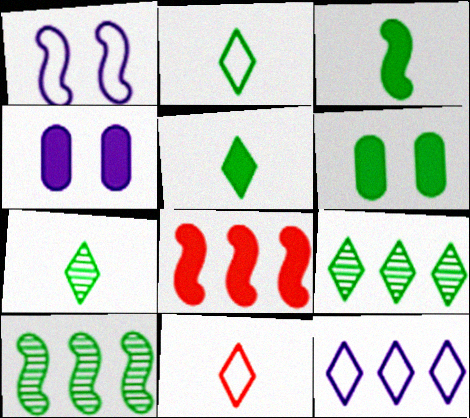[[2, 5, 7], 
[2, 6, 10], 
[4, 5, 8], 
[4, 10, 11]]